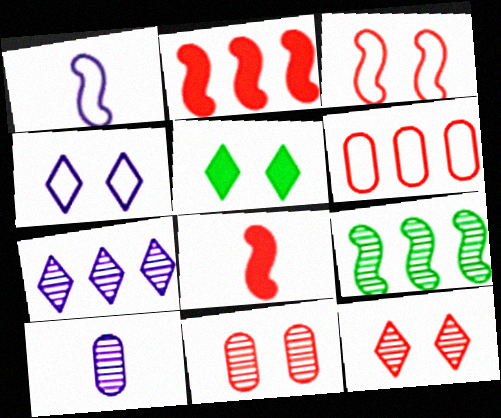[[4, 5, 12], 
[6, 8, 12], 
[9, 10, 12]]